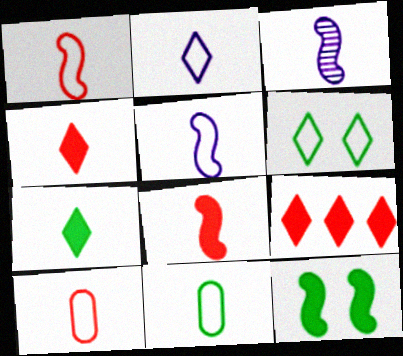[[1, 2, 11], 
[3, 4, 11], 
[3, 7, 10]]